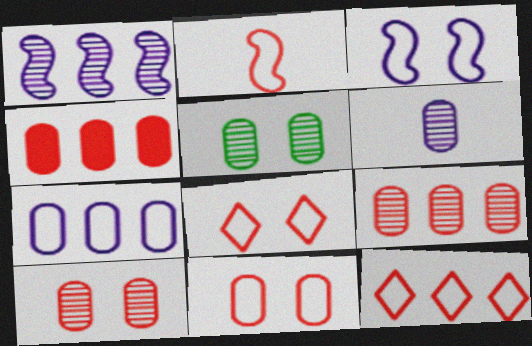[[2, 11, 12], 
[5, 6, 9]]